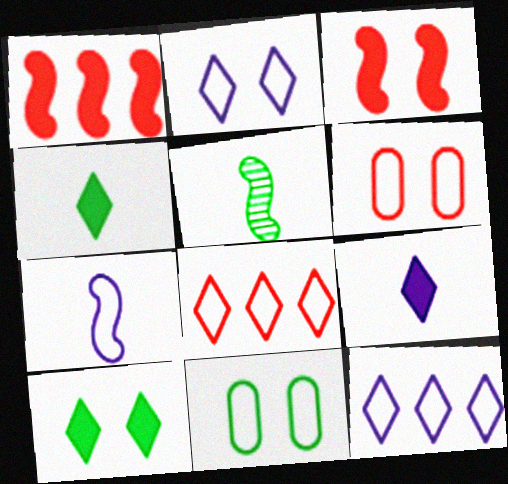[[7, 8, 11]]